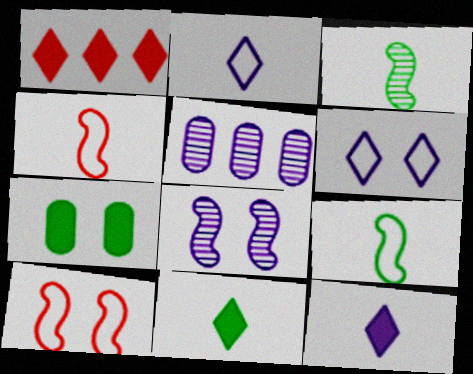[[5, 10, 11]]